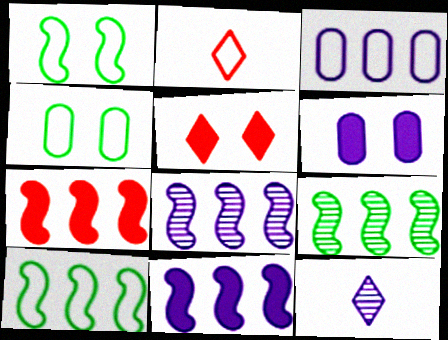[[1, 2, 3], 
[2, 6, 9], 
[4, 7, 12], 
[7, 8, 10]]